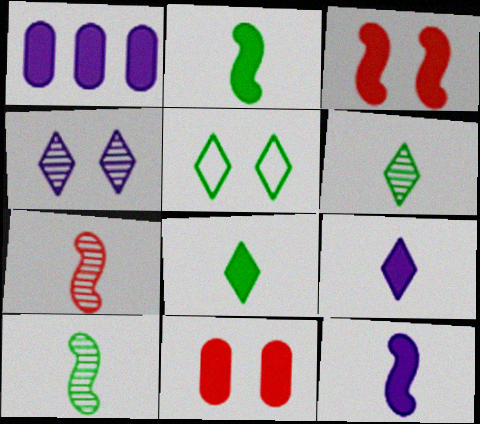[[1, 3, 8], 
[1, 5, 7]]